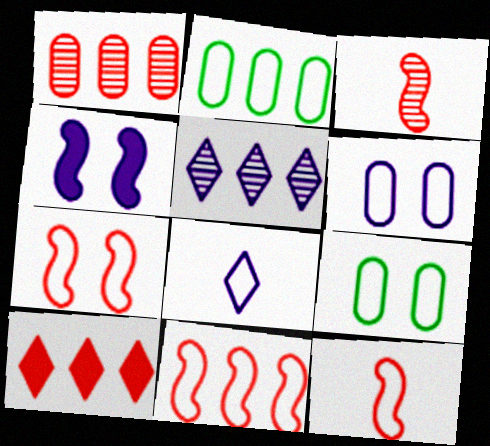[[1, 10, 11], 
[2, 7, 8], 
[7, 11, 12], 
[8, 9, 11]]